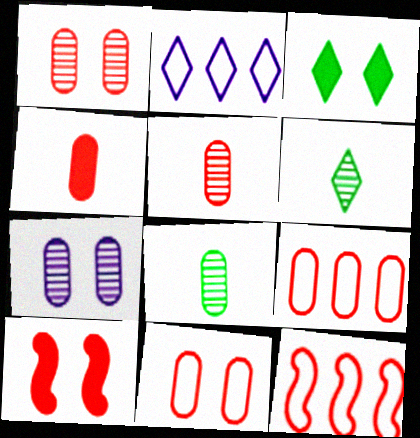[[1, 4, 9], 
[2, 8, 10]]